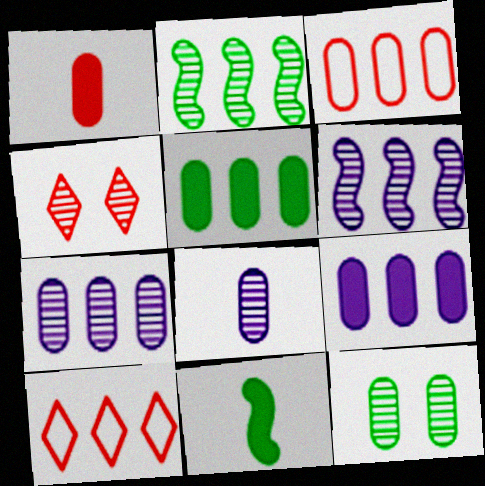[[2, 4, 8], 
[2, 9, 10], 
[3, 5, 7], 
[5, 6, 10]]